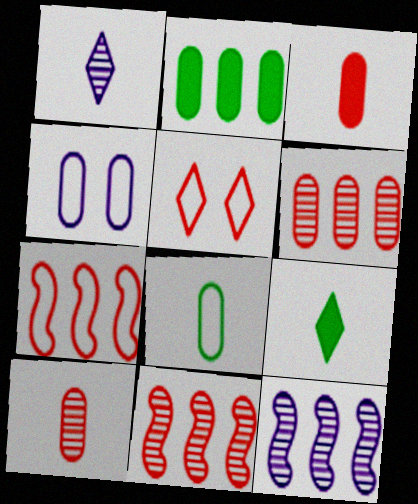[[2, 4, 10], 
[3, 5, 11], 
[4, 9, 11]]